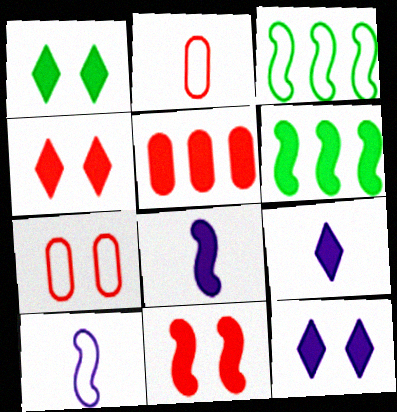[[1, 4, 12], 
[1, 5, 8], 
[6, 8, 11]]